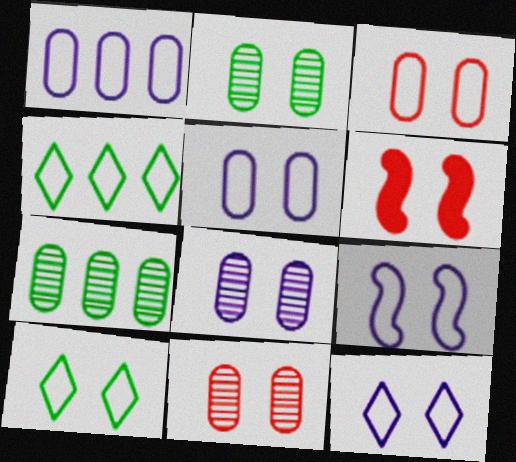[[2, 6, 12], 
[2, 8, 11], 
[3, 9, 10], 
[5, 9, 12], 
[6, 8, 10]]